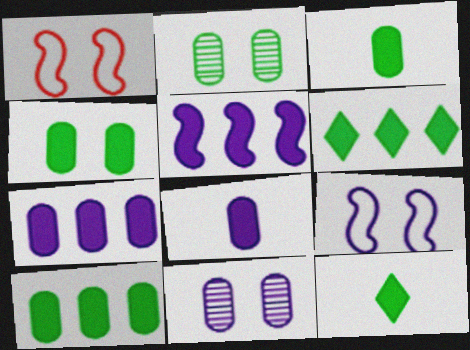[[3, 4, 10]]